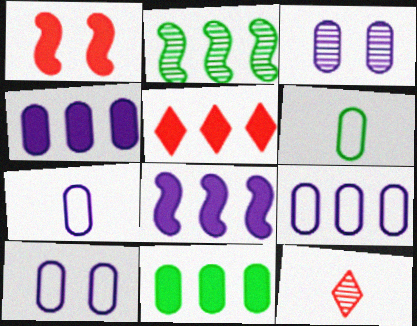[[2, 3, 12], 
[2, 5, 9], 
[3, 4, 7], 
[5, 8, 11], 
[7, 9, 10]]